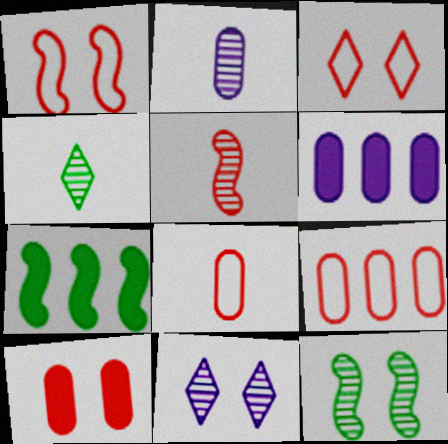[[1, 4, 6], 
[2, 3, 7], 
[2, 4, 5], 
[7, 8, 11]]